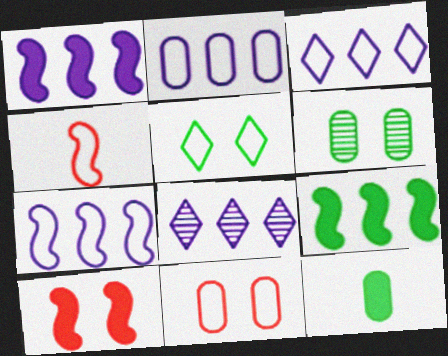[[1, 2, 8], 
[2, 3, 7], 
[2, 4, 5]]